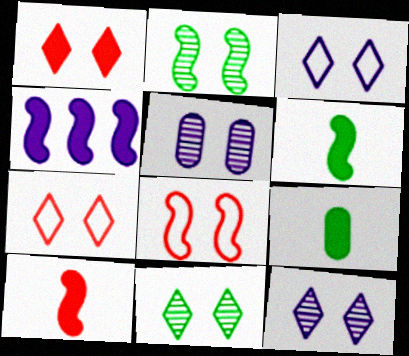[[1, 3, 11], 
[1, 4, 9]]